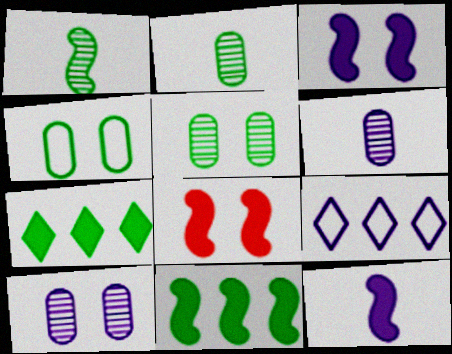[[1, 4, 7], 
[2, 8, 9], 
[3, 6, 9], 
[8, 11, 12], 
[9, 10, 12]]